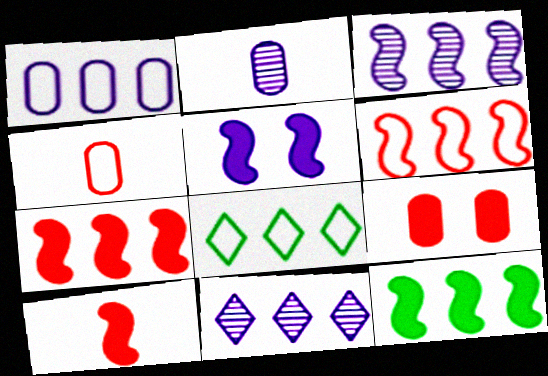[[1, 6, 8], 
[3, 6, 12], 
[5, 10, 12]]